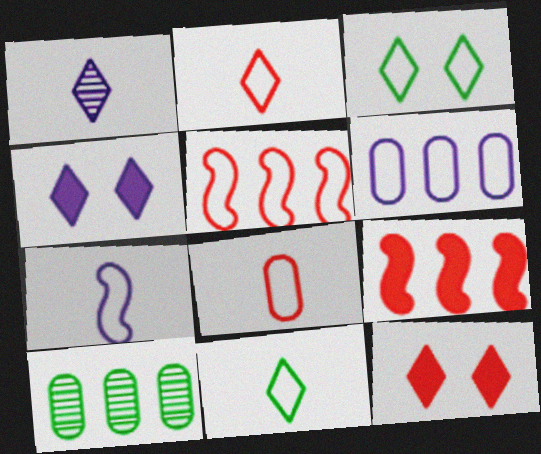[[7, 8, 11], 
[7, 10, 12]]